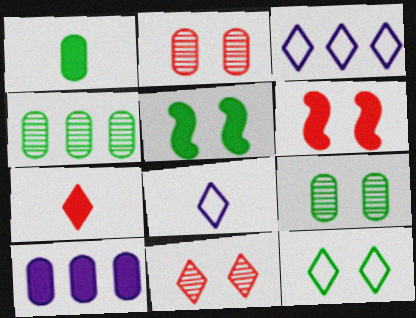[[4, 6, 8], 
[5, 7, 10], 
[5, 9, 12]]